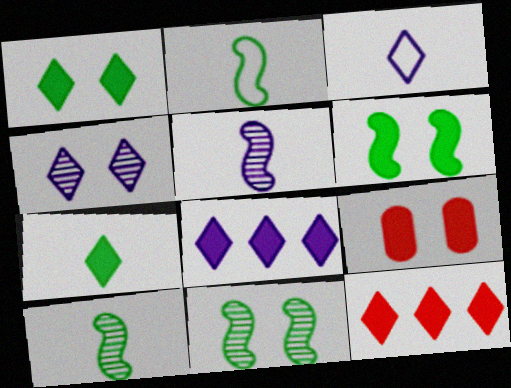[[3, 4, 8]]